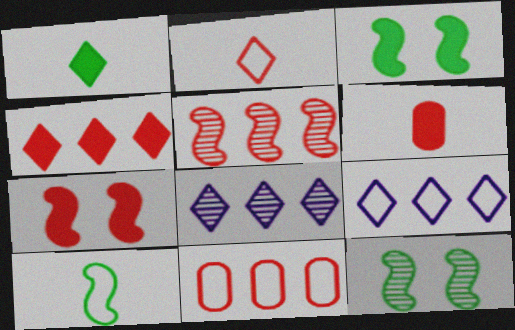[[4, 5, 11], 
[4, 6, 7], 
[6, 9, 12]]